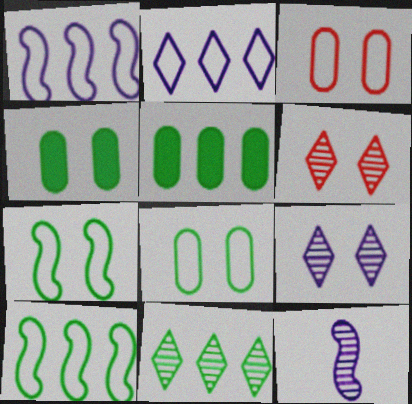[[5, 10, 11]]